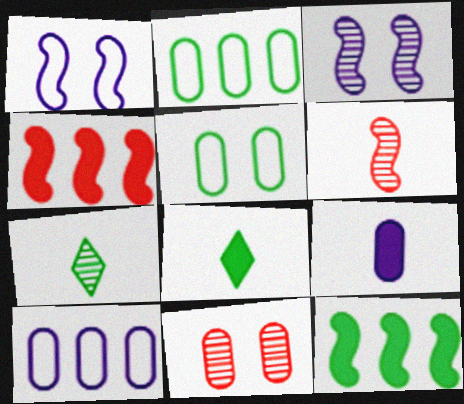[[1, 6, 12], 
[2, 9, 11], 
[5, 7, 12]]